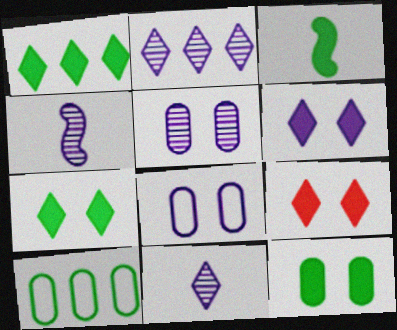[[1, 3, 12], 
[2, 4, 5], 
[4, 9, 10], 
[6, 7, 9]]